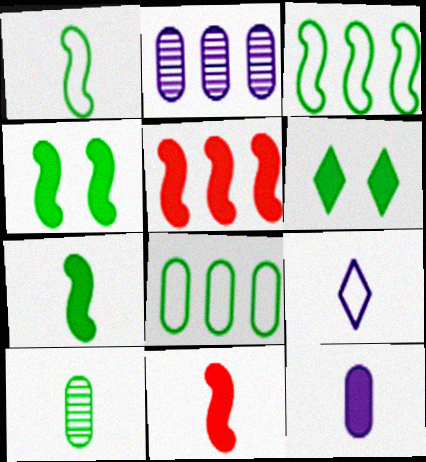[[3, 6, 10], 
[5, 6, 12], 
[9, 10, 11]]